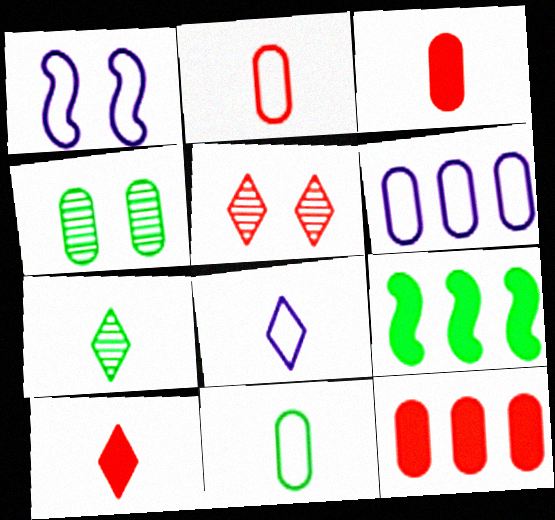[[1, 6, 8], 
[1, 7, 12], 
[3, 4, 6], 
[7, 8, 10]]